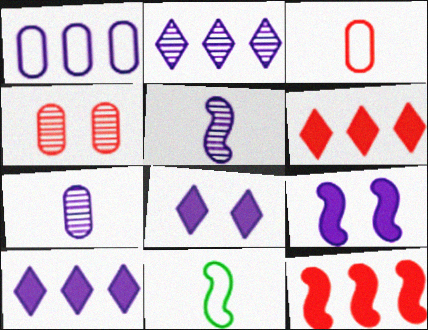[[1, 5, 8], 
[4, 10, 11]]